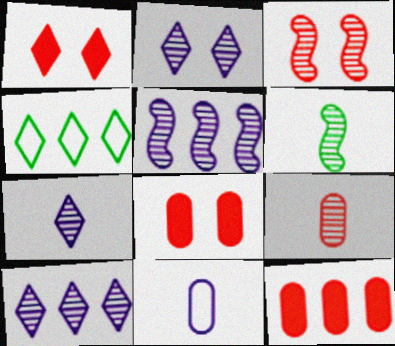[[1, 4, 7], 
[2, 7, 10], 
[3, 5, 6], 
[4, 5, 12], 
[6, 7, 9]]